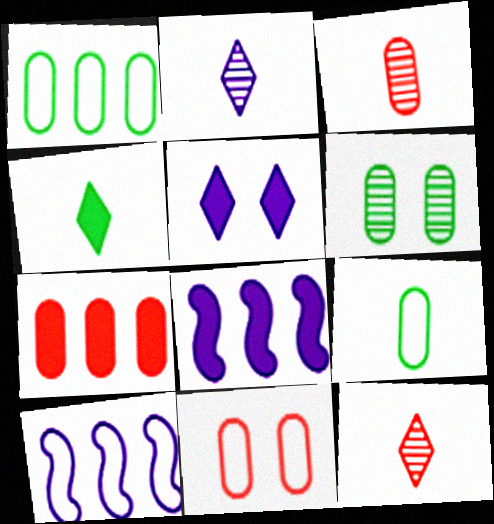[[3, 7, 11]]